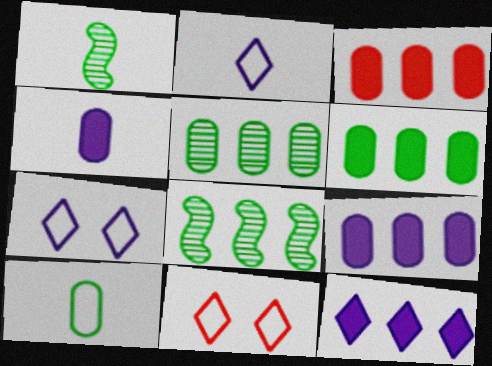[[1, 3, 7], 
[1, 9, 11], 
[3, 6, 9], 
[4, 8, 11]]